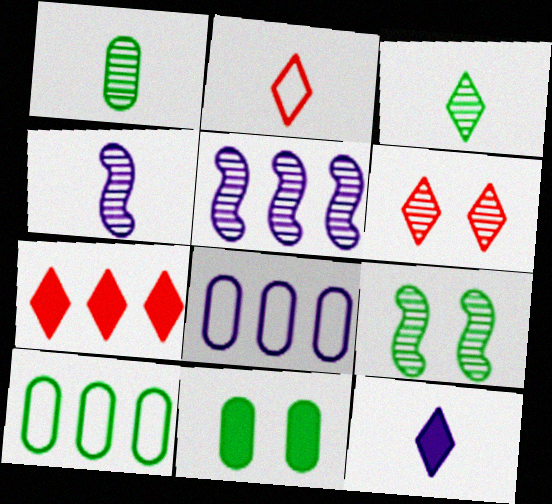[[1, 5, 6], 
[1, 10, 11], 
[2, 3, 12], 
[2, 5, 11], 
[2, 6, 7], 
[5, 7, 10]]